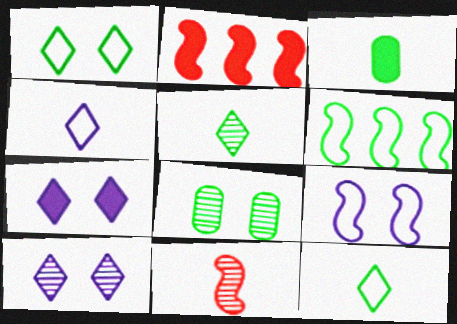[[2, 3, 7], 
[2, 4, 8], 
[3, 4, 11]]